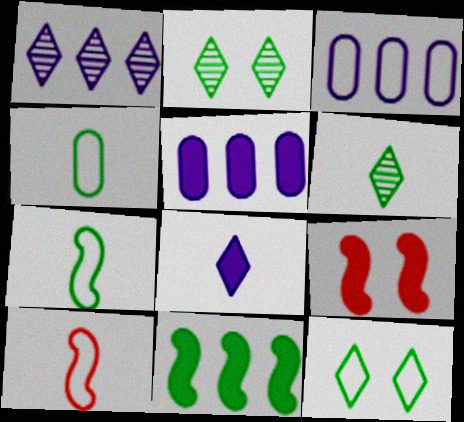[[1, 4, 9], 
[2, 4, 11], 
[2, 5, 10], 
[3, 6, 9], 
[3, 10, 12]]